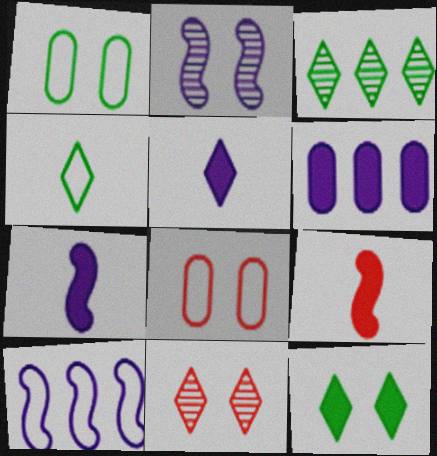[[2, 7, 10], 
[2, 8, 12], 
[3, 4, 12], 
[3, 7, 8], 
[4, 8, 10], 
[6, 9, 12]]